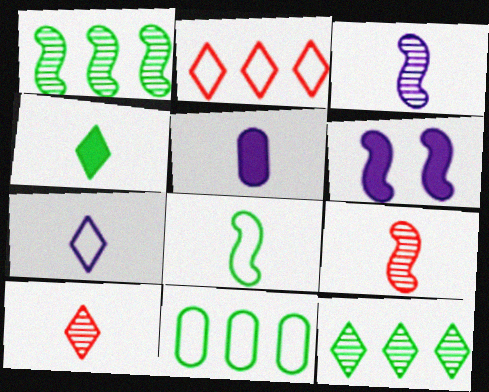[[3, 5, 7], 
[4, 7, 10], 
[5, 8, 10], 
[6, 10, 11]]